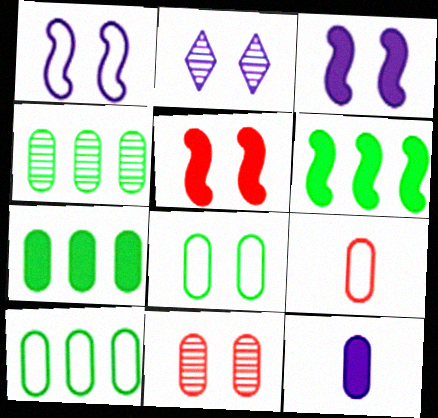[[2, 5, 8], 
[2, 6, 9], 
[4, 7, 10], 
[10, 11, 12]]